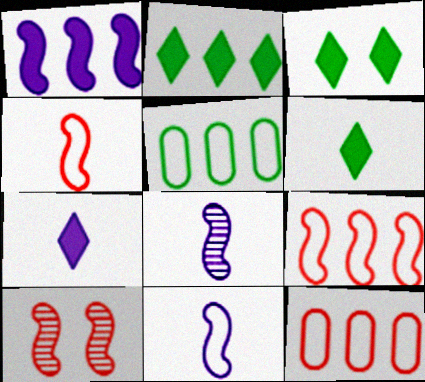[[2, 3, 6], 
[3, 8, 12], 
[5, 7, 10]]